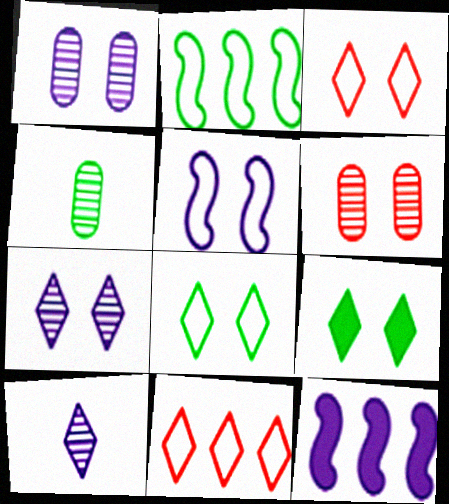[[2, 4, 9], 
[3, 4, 12], 
[3, 7, 9], 
[5, 6, 9], 
[9, 10, 11]]